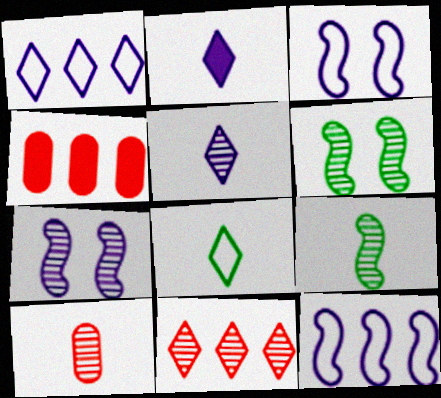[[4, 7, 8], 
[5, 9, 10]]